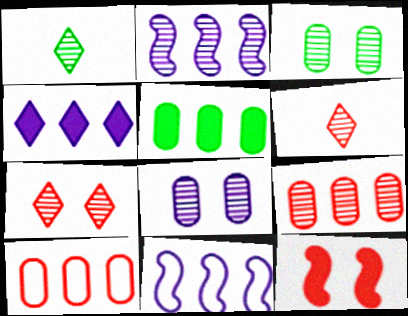[[2, 3, 6], 
[6, 10, 12]]